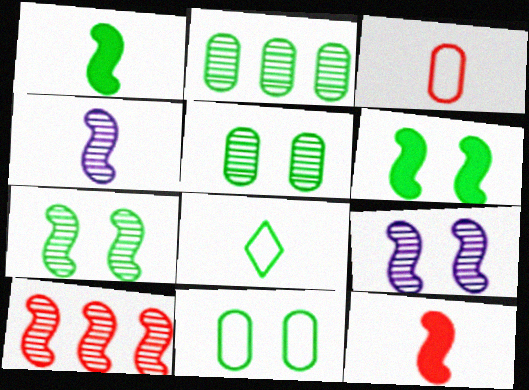[[2, 6, 8], 
[4, 7, 10]]